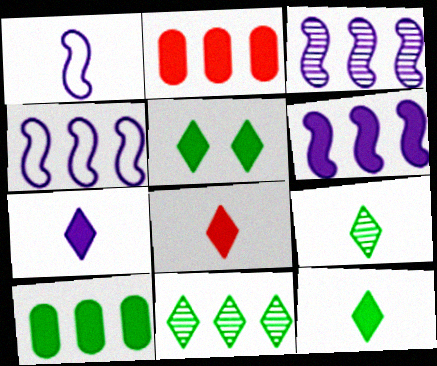[[2, 4, 11], 
[3, 4, 6], 
[7, 8, 12]]